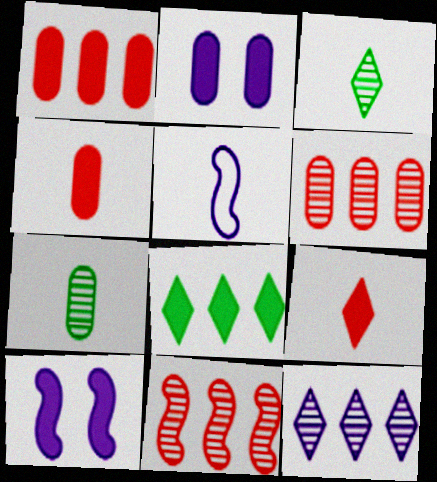[[2, 5, 12], 
[3, 4, 5], 
[4, 8, 10], 
[5, 7, 9]]